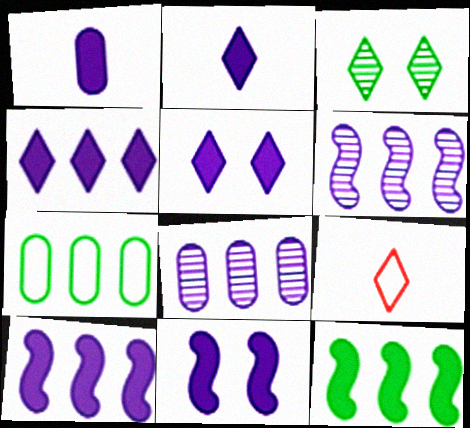[[1, 4, 11], 
[1, 5, 10], 
[2, 4, 5], 
[3, 4, 9]]